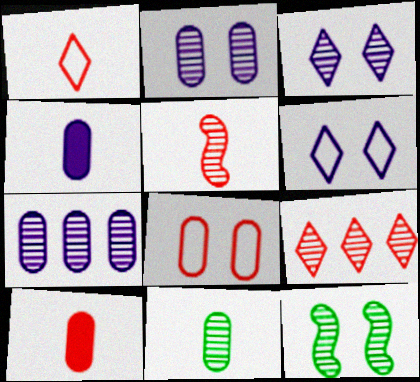[[1, 5, 10]]